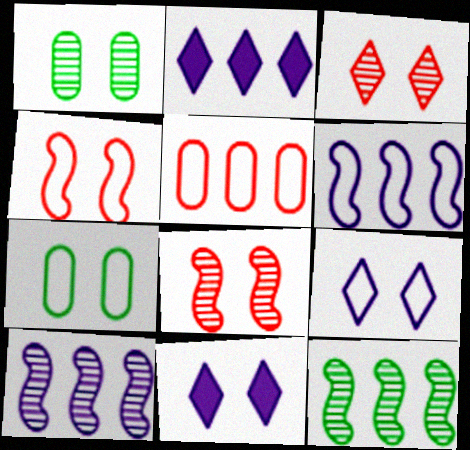[[1, 4, 11], 
[2, 5, 12], 
[4, 7, 9], 
[7, 8, 11]]